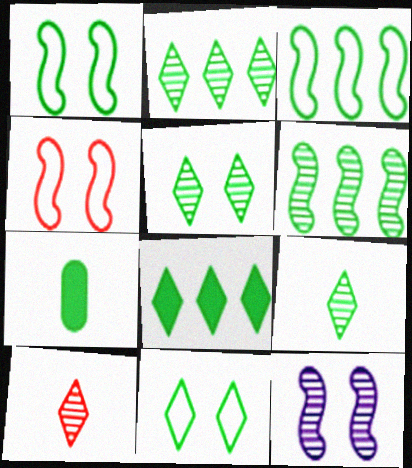[[1, 2, 7], 
[2, 5, 9], 
[3, 5, 7], 
[6, 7, 11], 
[8, 9, 11]]